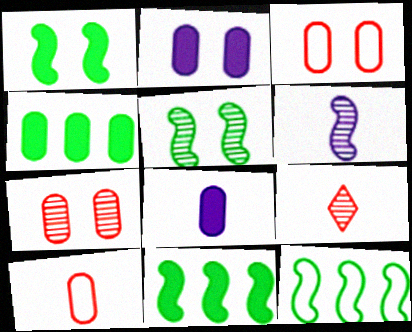[[2, 9, 12]]